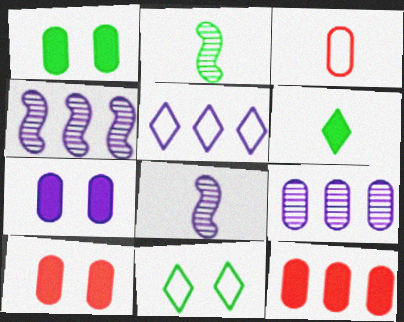[[1, 3, 9], 
[1, 7, 10], 
[2, 5, 10], 
[3, 6, 8], 
[5, 7, 8], 
[8, 11, 12]]